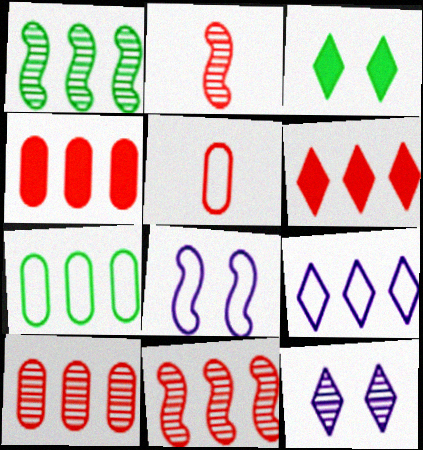[[1, 4, 9]]